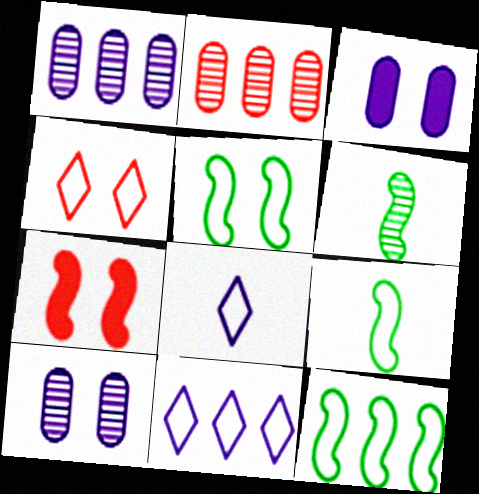[[5, 9, 12]]